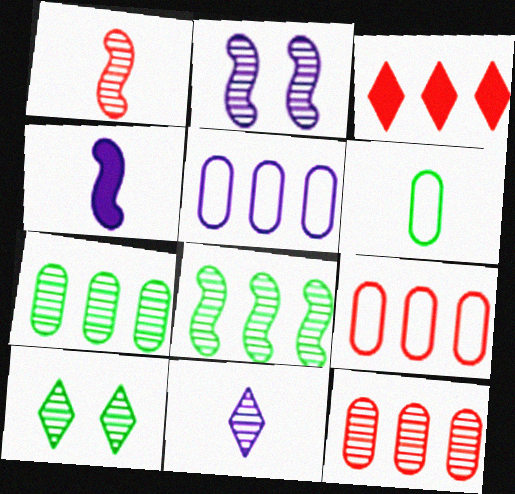[[1, 2, 8], 
[2, 3, 6], 
[3, 5, 8], 
[4, 9, 10]]